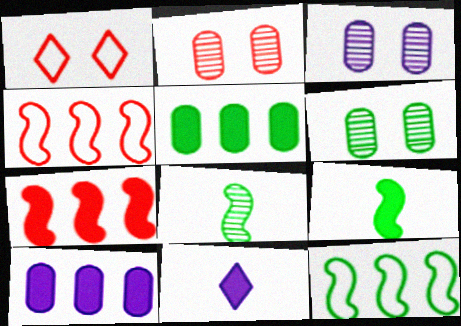[[1, 8, 10], 
[2, 3, 6], 
[2, 11, 12], 
[4, 6, 11]]